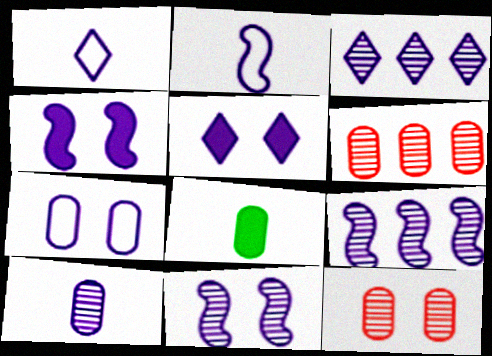[[1, 3, 5], 
[2, 4, 9], 
[3, 10, 11], 
[5, 7, 11], 
[6, 7, 8]]